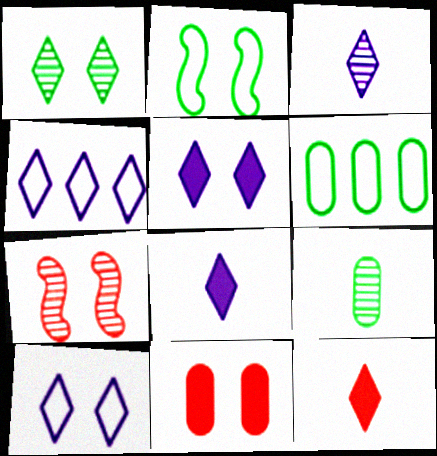[[1, 4, 12], 
[3, 4, 5], 
[6, 7, 8]]